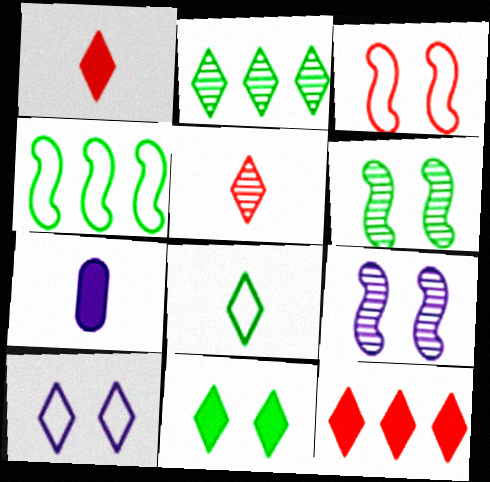[[1, 2, 10], 
[2, 3, 7], 
[2, 8, 11]]